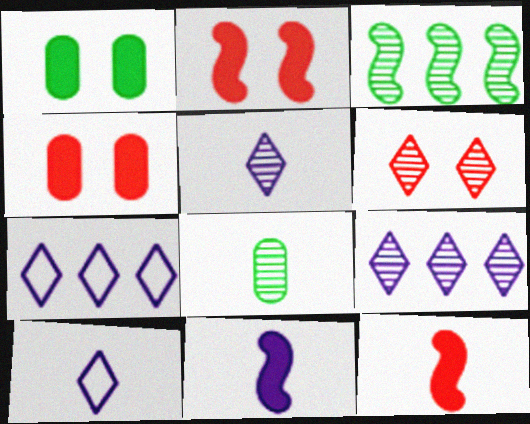[[2, 7, 8], 
[3, 4, 10], 
[8, 10, 12]]